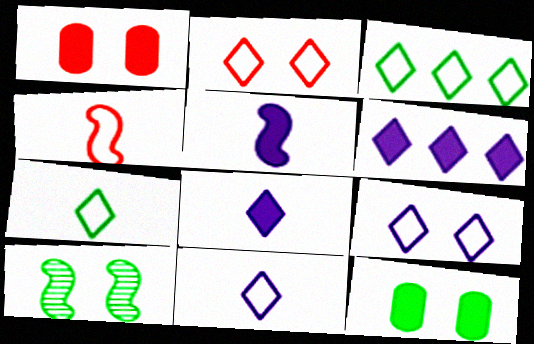[[1, 9, 10], 
[2, 3, 11]]